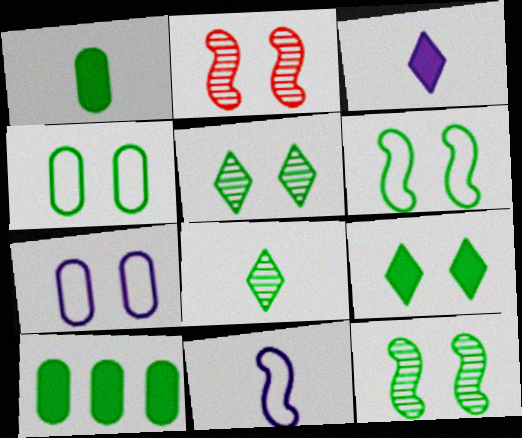[[2, 7, 9], 
[4, 9, 12], 
[6, 8, 10]]